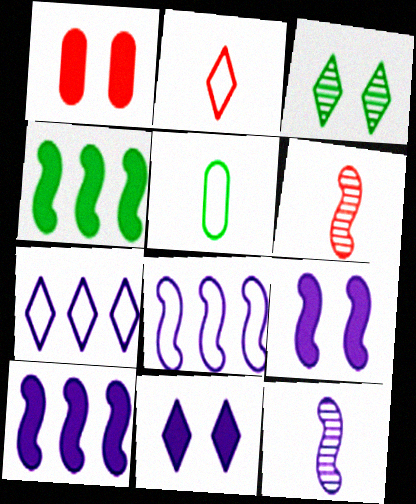[[3, 4, 5], 
[8, 9, 12]]